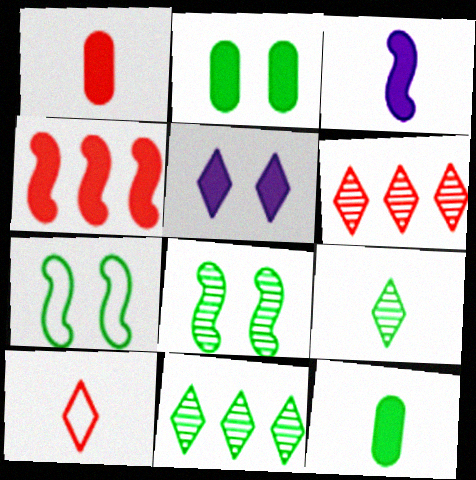[[4, 5, 12], 
[5, 10, 11], 
[7, 11, 12]]